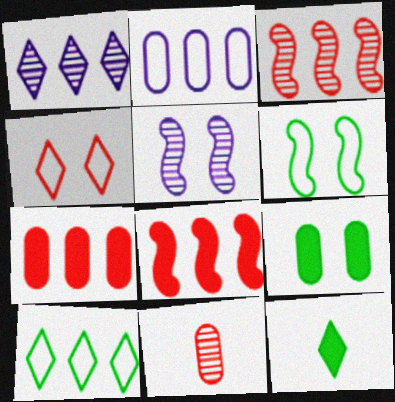[[1, 4, 12], 
[2, 9, 11], 
[4, 5, 9], 
[4, 8, 11]]